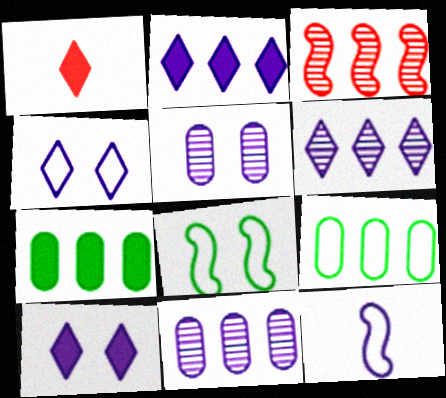[[1, 8, 11], 
[2, 3, 9], 
[2, 5, 12], 
[10, 11, 12]]